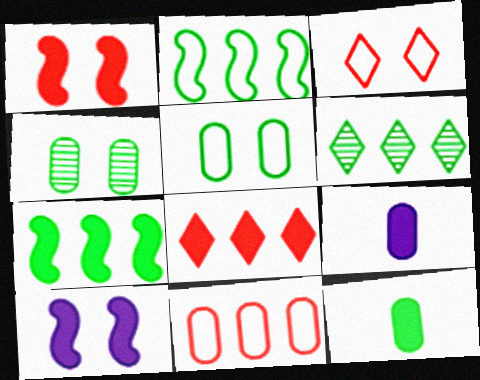[[3, 4, 10], 
[4, 9, 11], 
[8, 10, 12]]